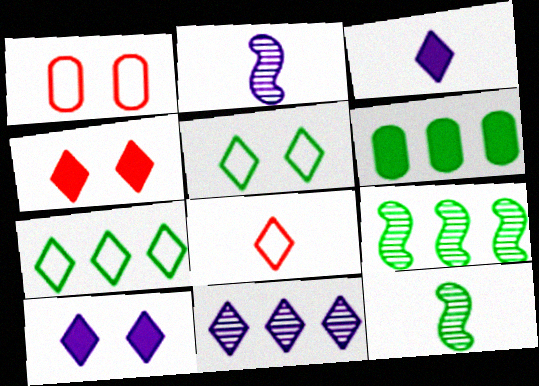[[1, 3, 9], 
[5, 6, 12], 
[6, 7, 9]]